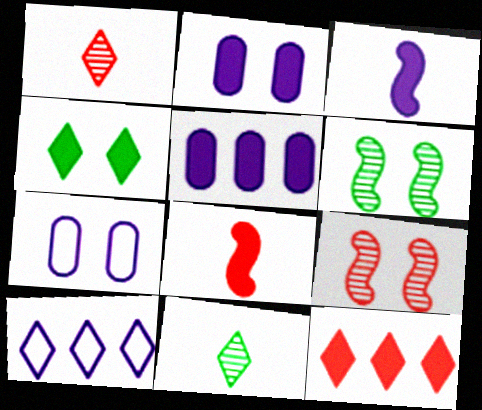[[1, 4, 10], 
[4, 5, 8], 
[4, 7, 9]]